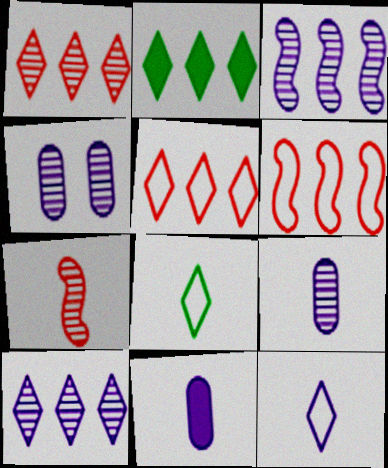[[2, 5, 10], 
[7, 8, 11]]